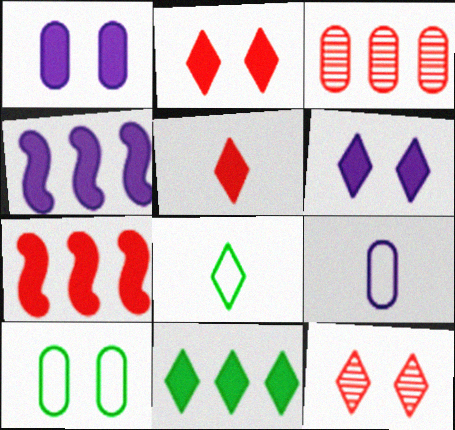[[5, 6, 11]]